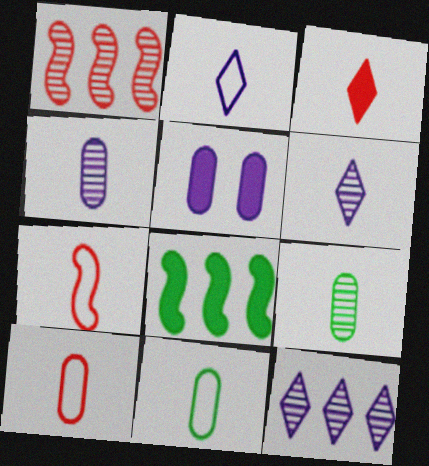[[2, 7, 11], 
[3, 5, 8]]